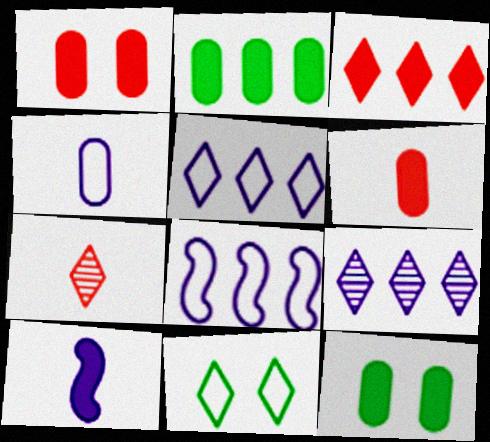[[3, 10, 12], 
[7, 8, 12]]